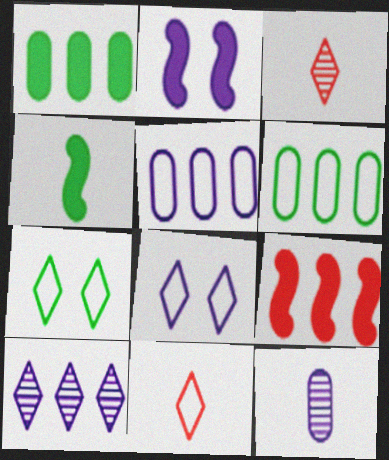[[2, 3, 6], 
[2, 4, 9], 
[4, 11, 12], 
[6, 9, 10], 
[7, 9, 12]]